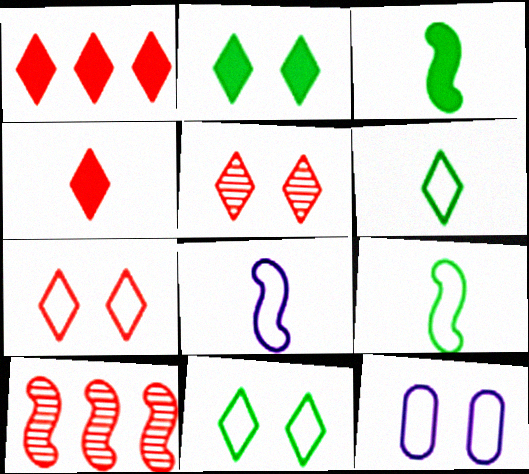[]